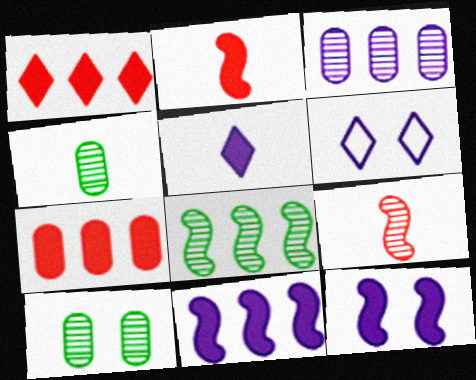[]